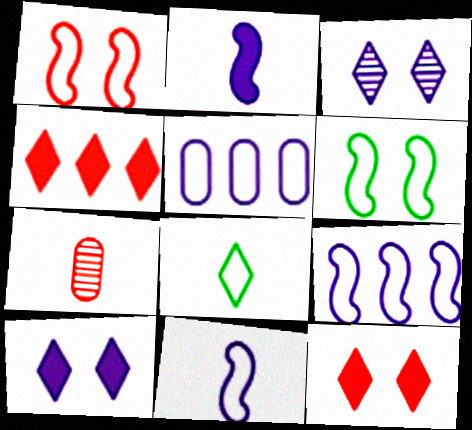[[1, 4, 7], 
[1, 5, 8], 
[2, 3, 5], 
[2, 7, 8], 
[3, 4, 8]]